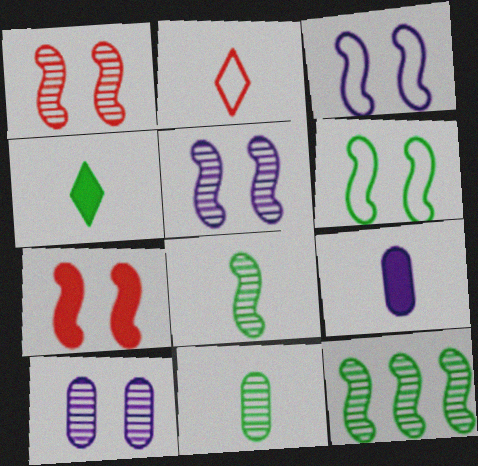[[2, 8, 9], 
[5, 6, 7]]